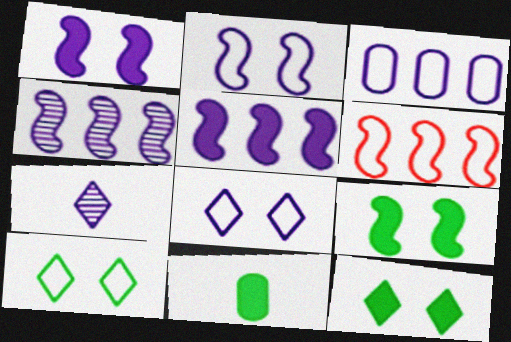[[1, 3, 7]]